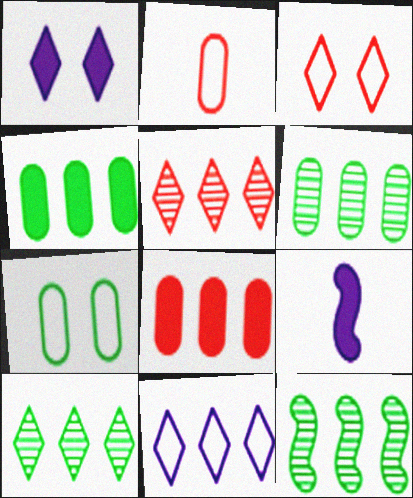[[1, 2, 12], 
[3, 6, 9], 
[5, 7, 9], 
[6, 10, 12], 
[8, 11, 12]]